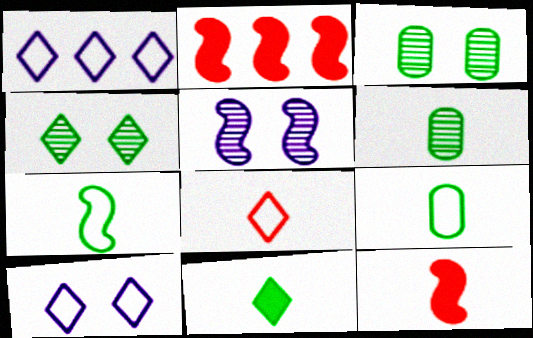[[1, 3, 12], 
[2, 5, 7], 
[2, 6, 10], 
[6, 7, 11]]